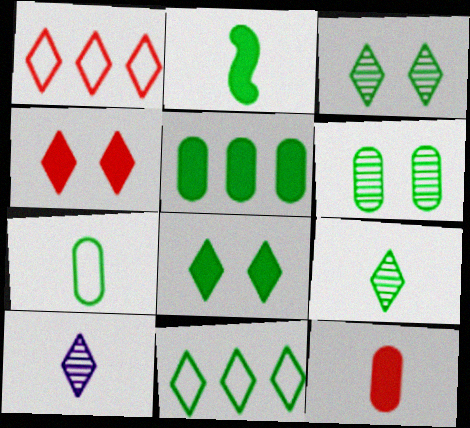[[1, 8, 10], 
[2, 5, 8], 
[2, 6, 11], 
[2, 7, 9], 
[4, 10, 11], 
[5, 6, 7], 
[8, 9, 11]]